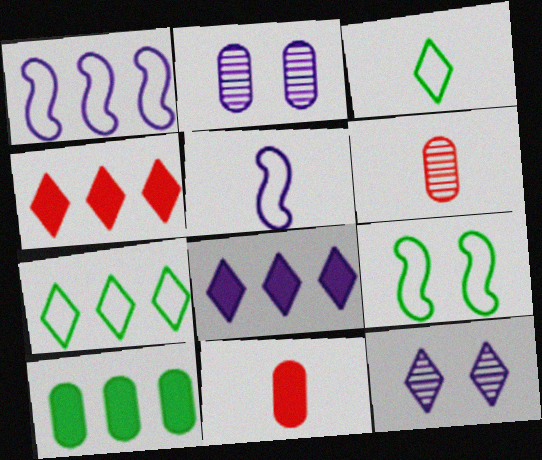[[2, 5, 8], 
[3, 4, 12], 
[6, 8, 9]]